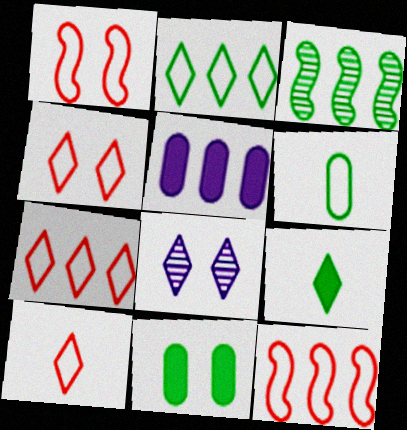[[1, 8, 11], 
[3, 5, 7], 
[4, 7, 10], 
[7, 8, 9]]